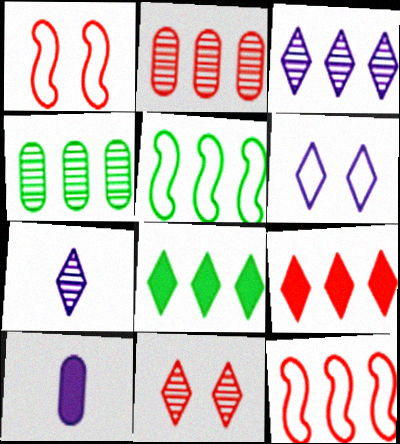[[2, 9, 12], 
[4, 5, 8], 
[5, 10, 11]]